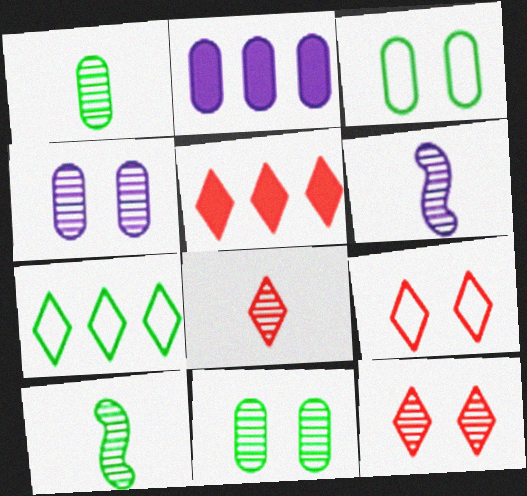[[1, 6, 8], 
[2, 9, 10], 
[3, 5, 6], 
[5, 8, 9]]